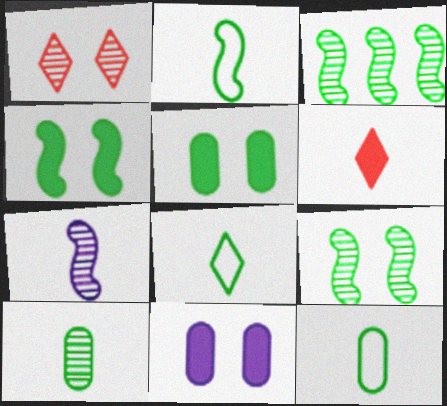[[2, 3, 4], 
[2, 8, 12], 
[3, 5, 8], 
[6, 7, 12]]